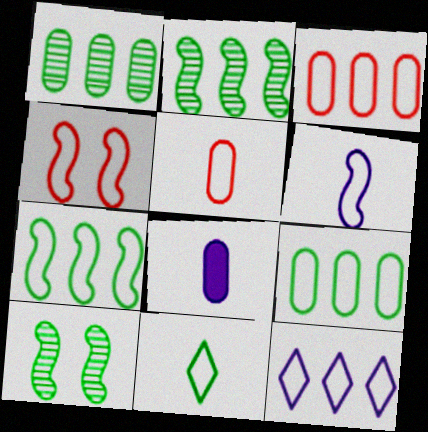[[3, 7, 12], 
[4, 6, 7], 
[5, 6, 11]]